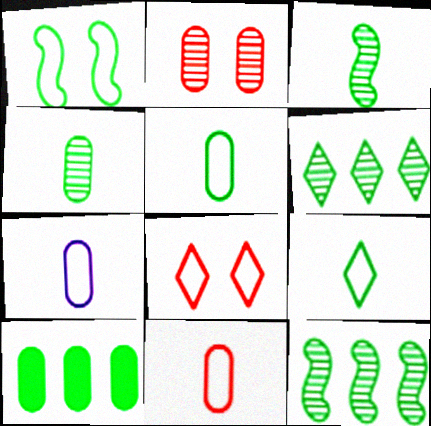[[2, 7, 10], 
[5, 7, 11]]